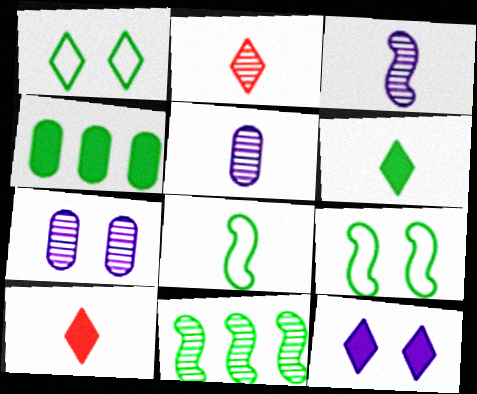[[2, 7, 11], 
[5, 8, 10]]